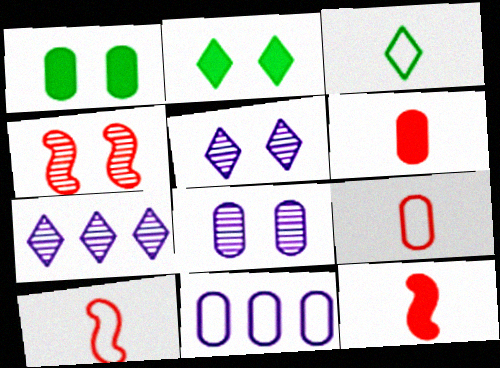[[1, 7, 10]]